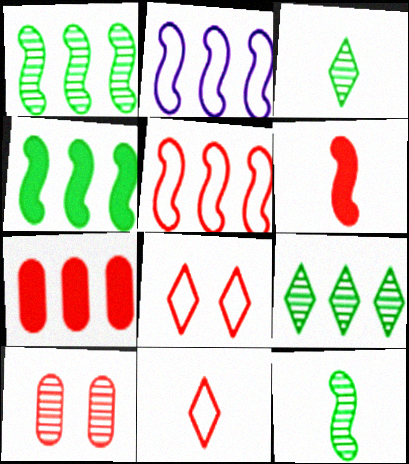[[2, 7, 9]]